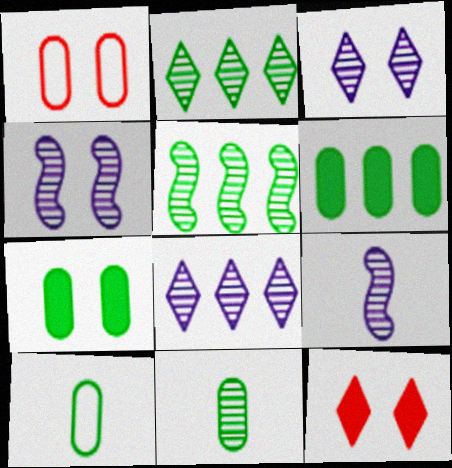[]